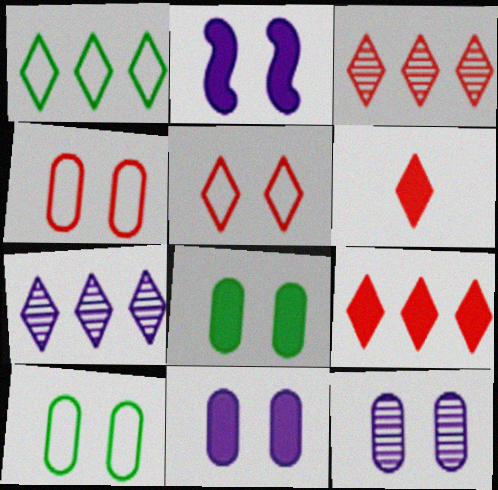[[1, 7, 9], 
[3, 5, 6], 
[4, 8, 12]]